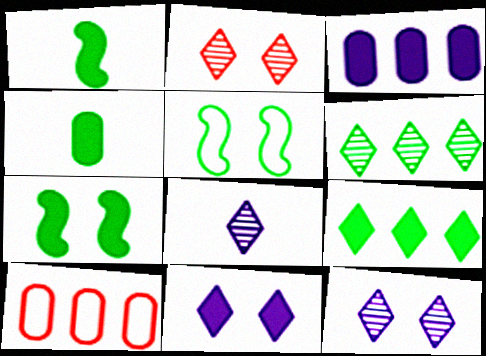[[1, 10, 12], 
[2, 6, 8], 
[4, 5, 6], 
[4, 7, 9], 
[7, 8, 10]]